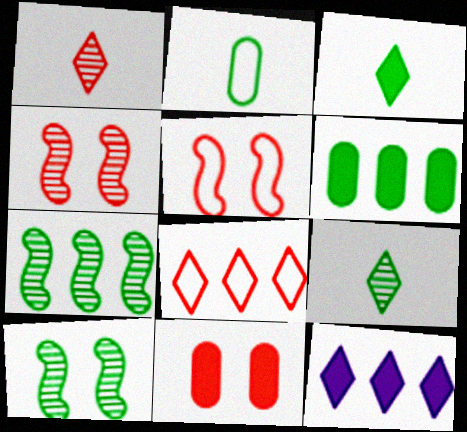[[2, 4, 12]]